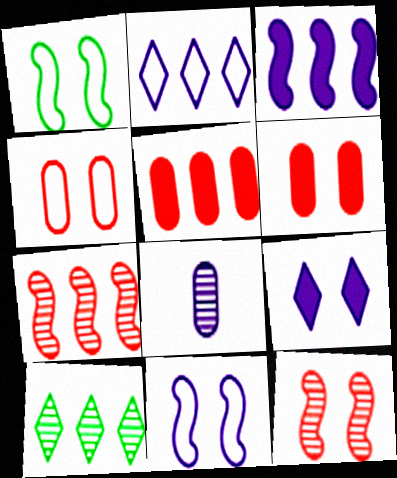[[8, 10, 12]]